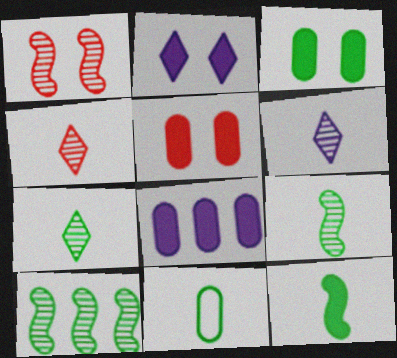[[4, 6, 7], 
[7, 11, 12]]